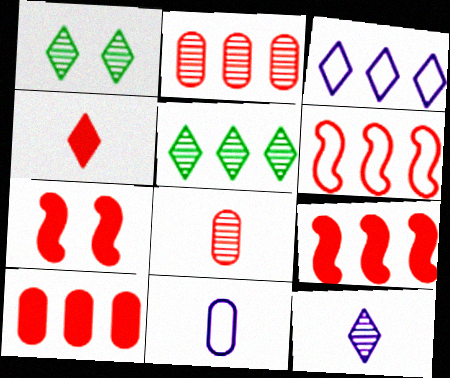[[1, 3, 4], 
[1, 9, 11], 
[4, 7, 10], 
[5, 7, 11]]